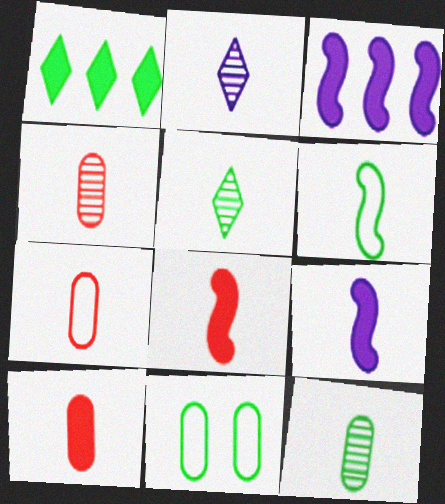[[2, 6, 10], 
[4, 7, 10], 
[5, 7, 9]]